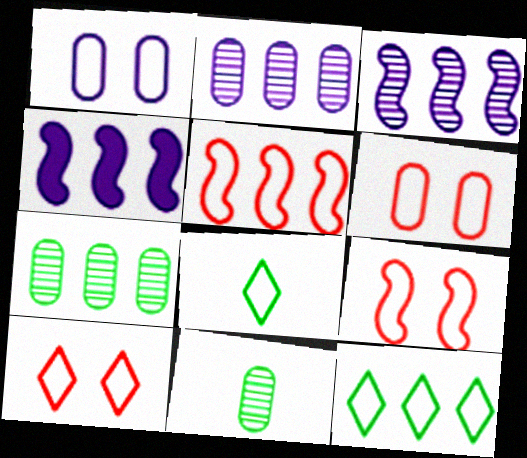[[1, 5, 8], 
[4, 10, 11], 
[6, 9, 10]]